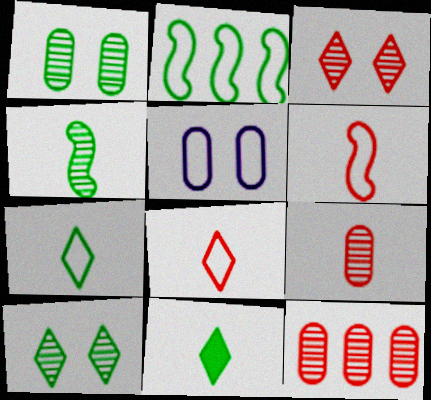[[1, 2, 11], 
[2, 5, 8]]